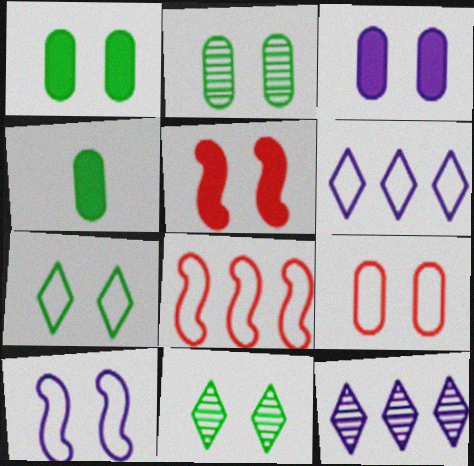[[2, 3, 9], 
[7, 9, 10]]